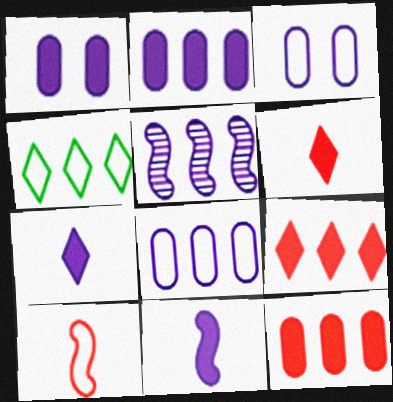[[3, 4, 10], 
[3, 5, 7], 
[4, 5, 12]]